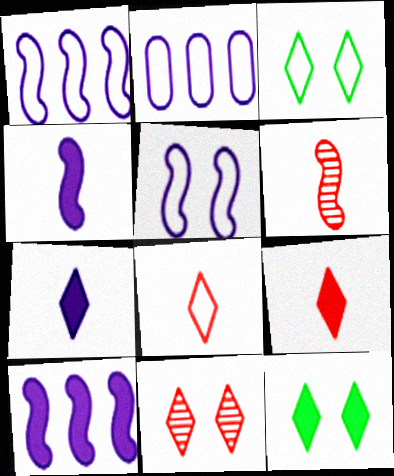[[2, 6, 12]]